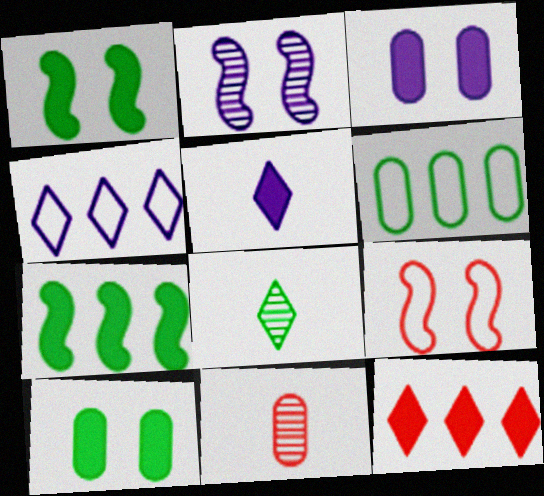[[1, 2, 9], 
[1, 4, 11], 
[1, 6, 8], 
[3, 6, 11], 
[9, 11, 12]]